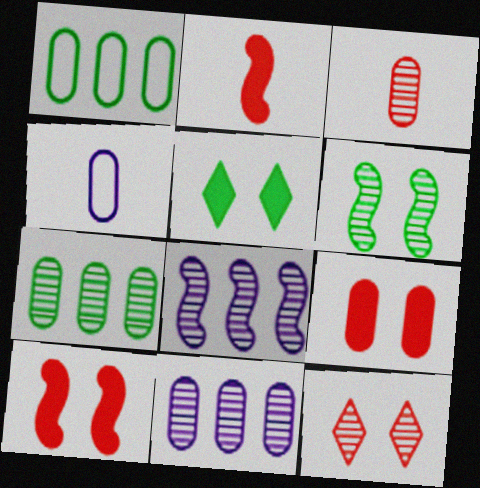[[4, 7, 9]]